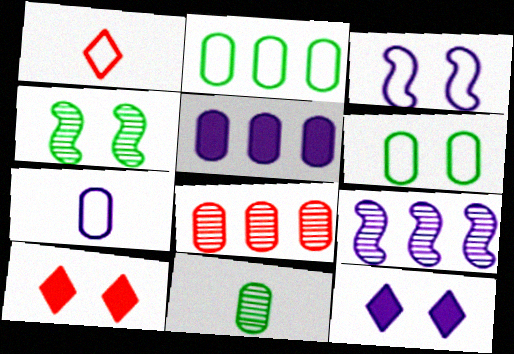[[1, 2, 3], 
[1, 4, 5], 
[2, 5, 8], 
[7, 9, 12]]